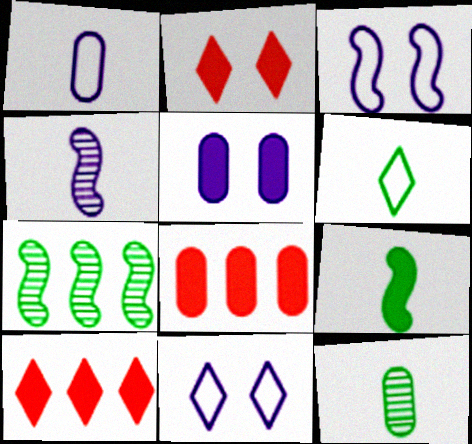[[1, 2, 7], 
[3, 10, 12], 
[5, 9, 10], 
[6, 9, 12]]